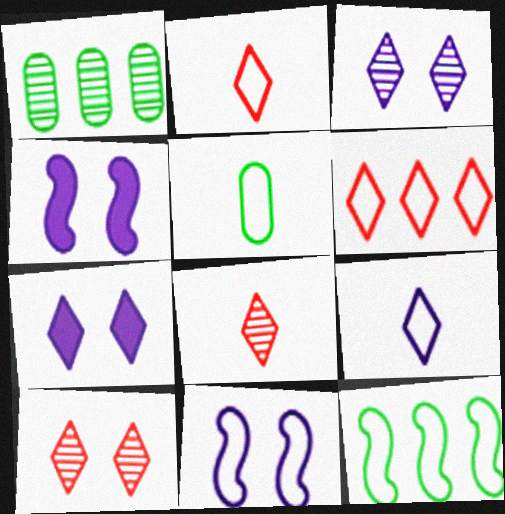[[1, 2, 4], 
[5, 6, 11]]